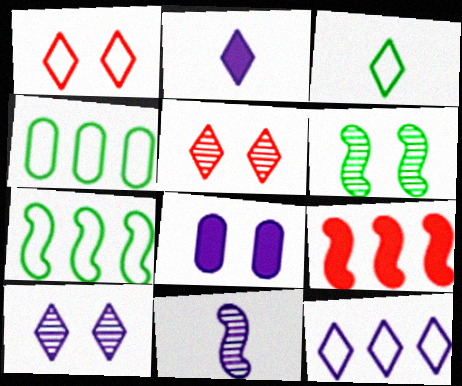[[1, 3, 12], 
[1, 6, 8], 
[2, 10, 12], 
[8, 11, 12]]